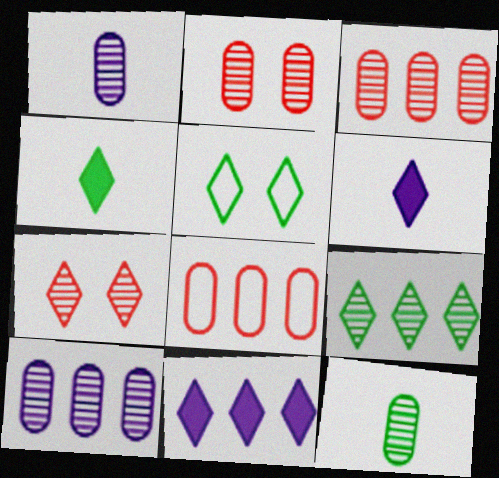[[2, 10, 12], 
[4, 5, 9]]